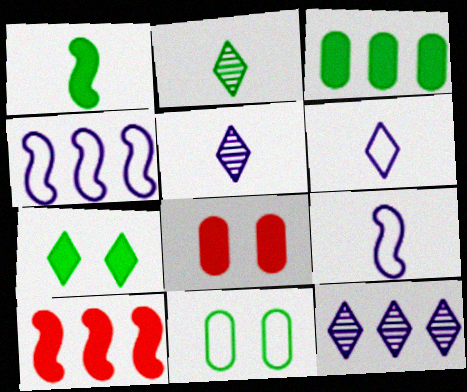[[1, 3, 7], 
[2, 4, 8], 
[5, 10, 11]]